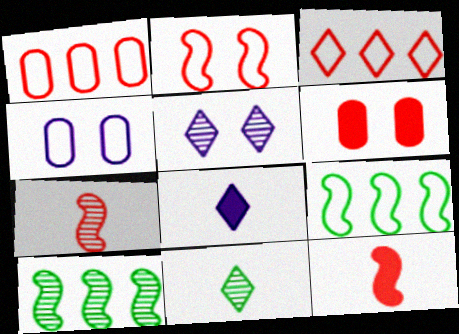[[3, 6, 7]]